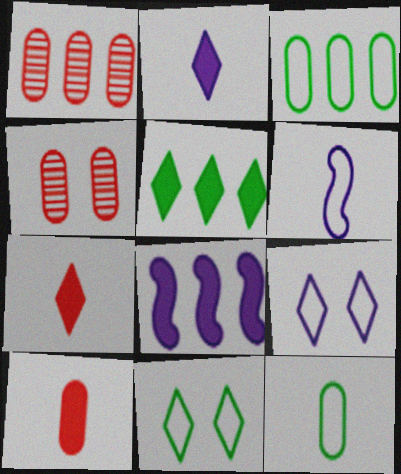[[4, 5, 6]]